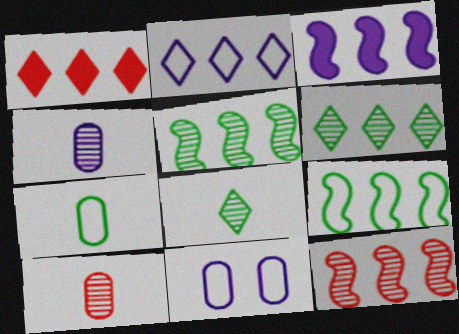[[1, 2, 6], 
[3, 9, 12]]